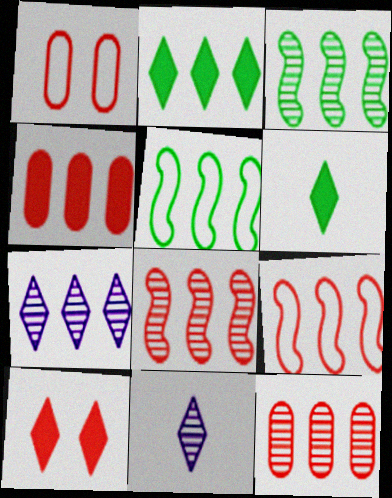[[3, 7, 12], 
[4, 5, 7]]